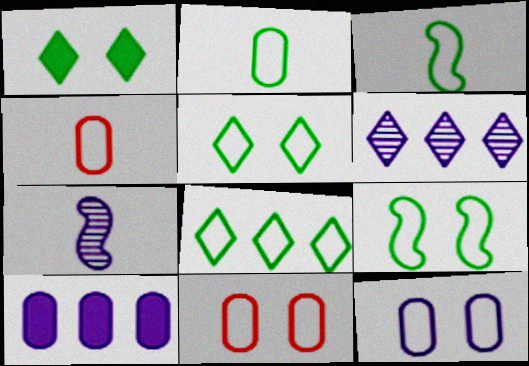[[2, 8, 9]]